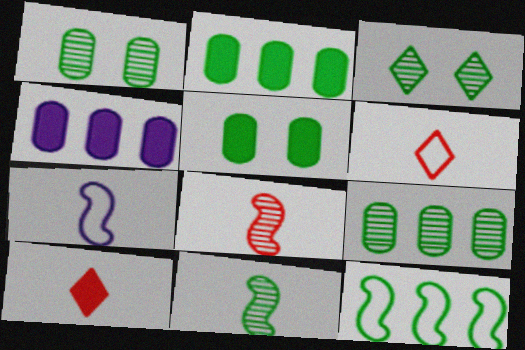[[3, 9, 11]]